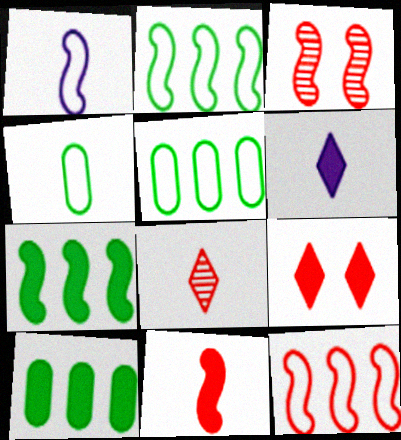[[1, 3, 7], 
[3, 5, 6], 
[3, 11, 12]]